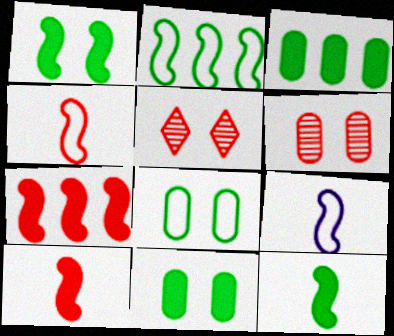[[3, 5, 9]]